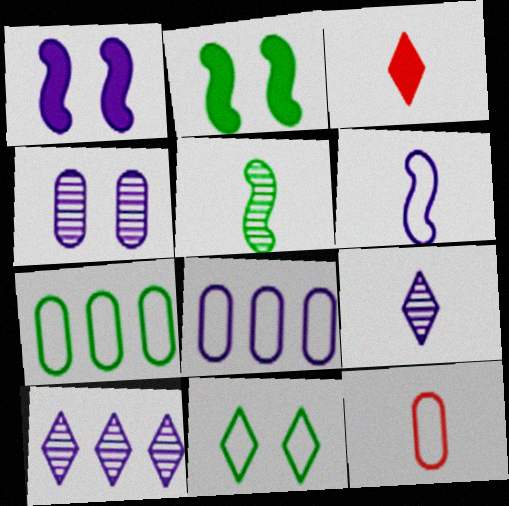[[1, 8, 9], 
[2, 10, 12], 
[3, 10, 11]]